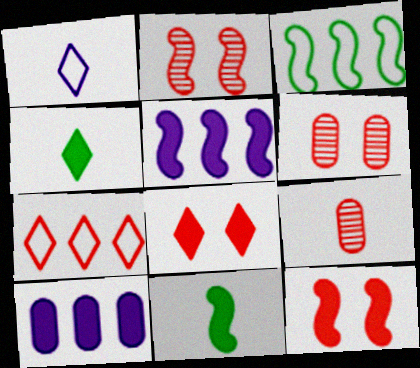[[1, 9, 11], 
[4, 10, 12], 
[5, 11, 12], 
[7, 9, 12], 
[8, 10, 11]]